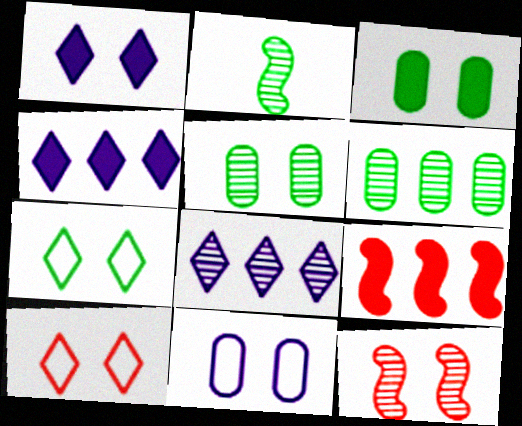[]